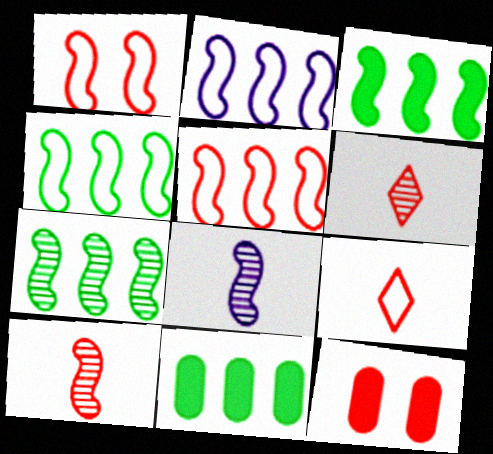[[1, 3, 8], 
[2, 4, 5], 
[3, 4, 7], 
[5, 6, 12]]